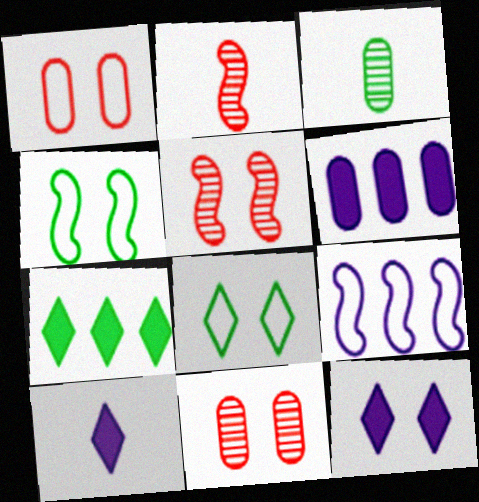[[1, 3, 6], 
[2, 6, 8], 
[3, 4, 7], 
[4, 11, 12]]